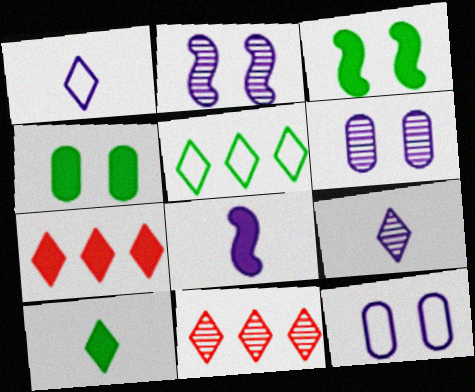[[4, 7, 8]]